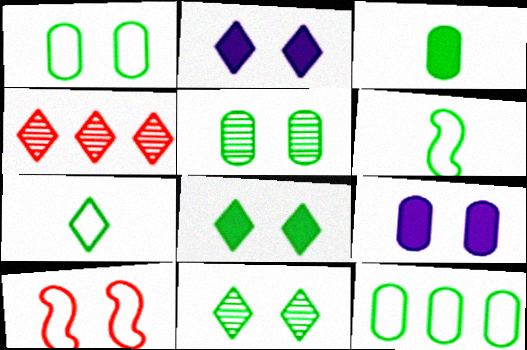[[2, 4, 7], 
[2, 5, 10], 
[3, 5, 12], 
[4, 6, 9], 
[9, 10, 11]]